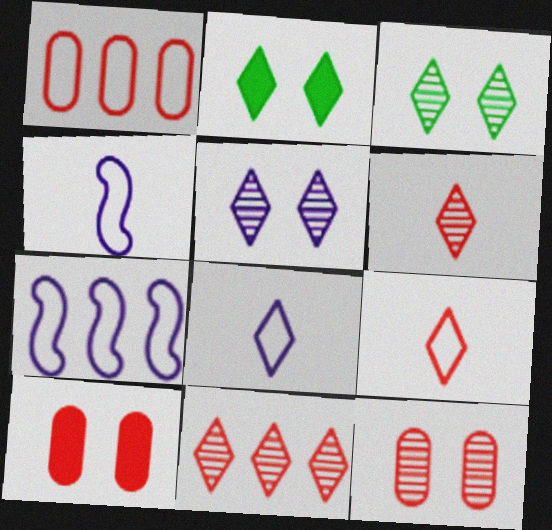[[2, 8, 11]]